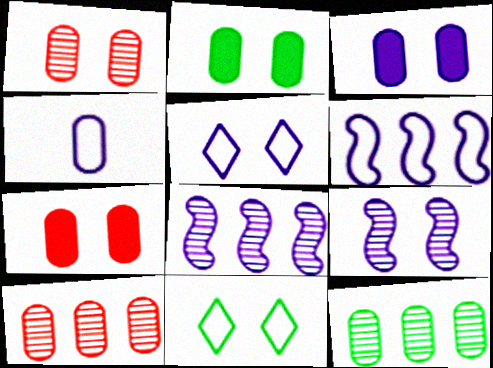[[2, 3, 7], 
[2, 4, 10], 
[3, 5, 9], 
[4, 5, 6], 
[4, 7, 12], 
[7, 9, 11]]